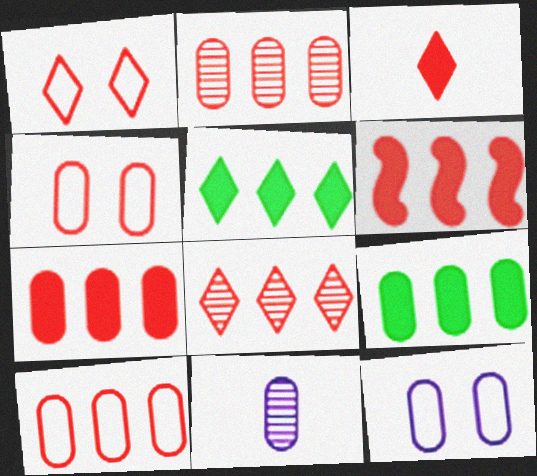[[1, 3, 8], 
[2, 7, 10], 
[4, 9, 11], 
[6, 8, 10]]